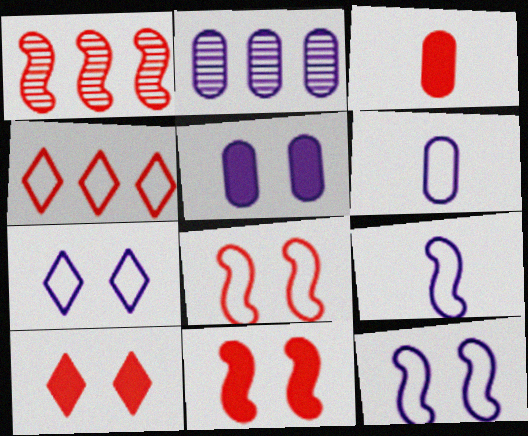[[2, 5, 6]]